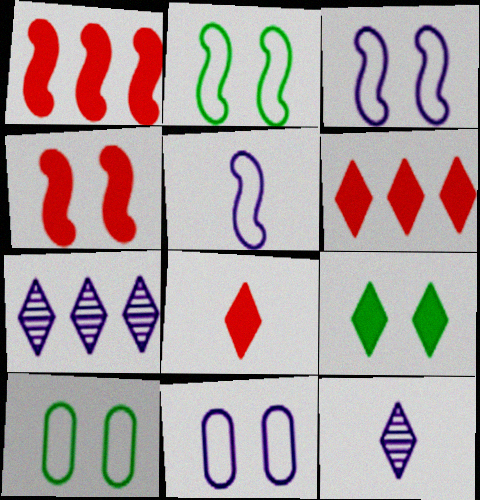[[1, 10, 12]]